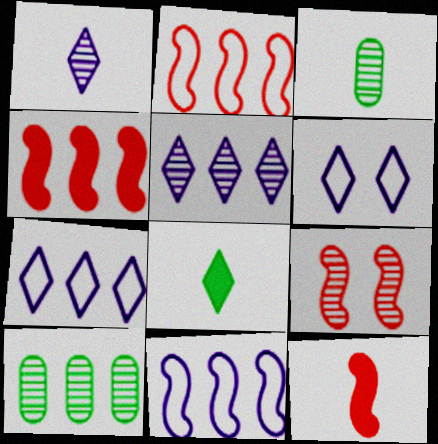[[1, 9, 10], 
[2, 9, 12], 
[3, 4, 6], 
[3, 5, 9], 
[4, 7, 10], 
[6, 10, 12]]